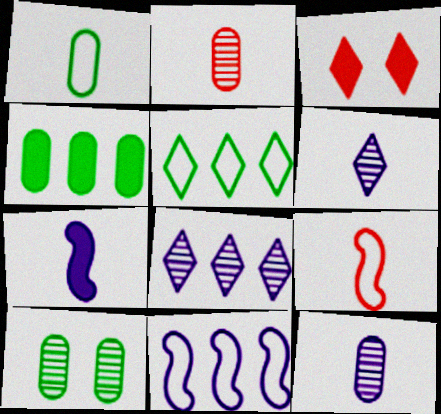[[1, 4, 10], 
[3, 4, 7], 
[3, 5, 6]]